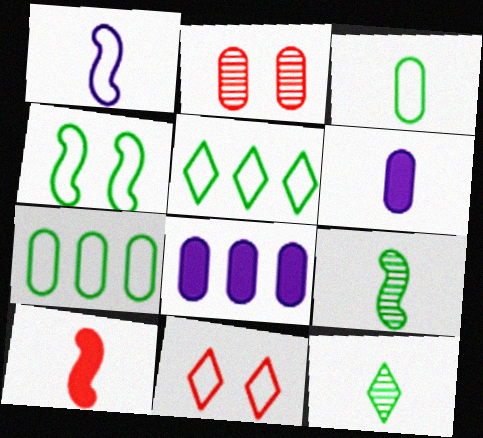[[1, 7, 11], 
[1, 9, 10], 
[2, 3, 8], 
[2, 6, 7], 
[3, 4, 5], 
[8, 9, 11]]